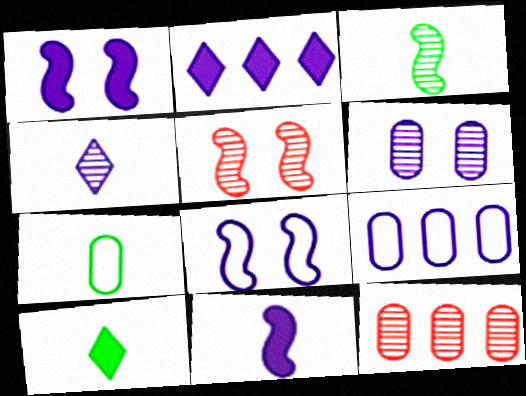[[1, 4, 9], 
[2, 5, 7], 
[3, 7, 10], 
[5, 9, 10], 
[8, 10, 12]]